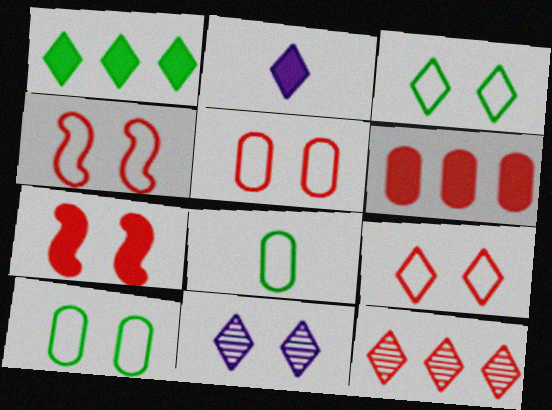[[2, 3, 12], 
[4, 5, 9], 
[7, 10, 11]]